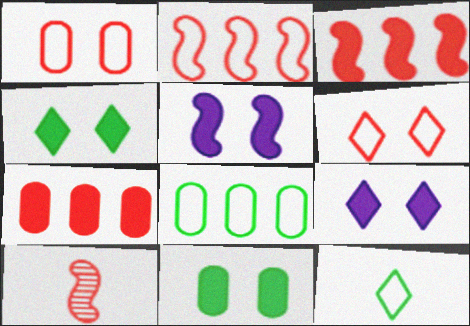[[6, 7, 10], 
[8, 9, 10]]